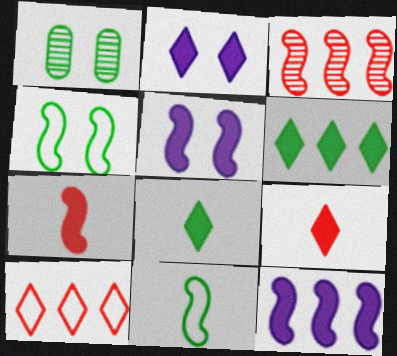[[1, 6, 11], 
[2, 6, 9], 
[3, 5, 11]]